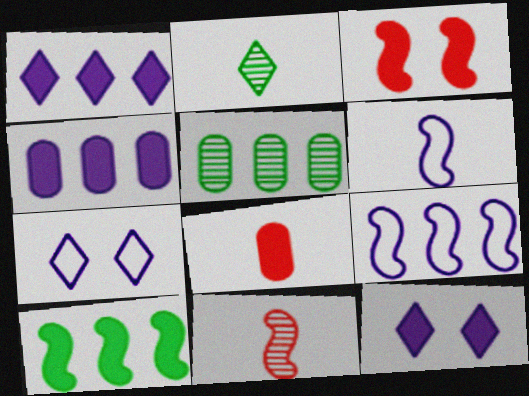[[2, 6, 8], 
[8, 10, 12]]